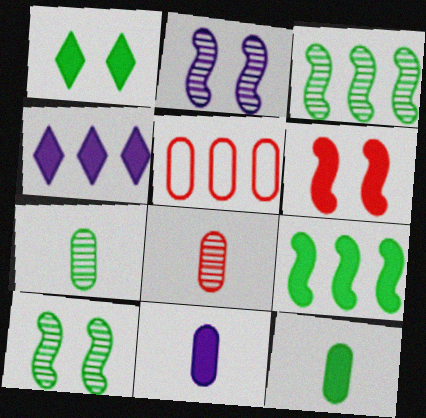[[1, 9, 12], 
[3, 4, 5], 
[4, 6, 12]]